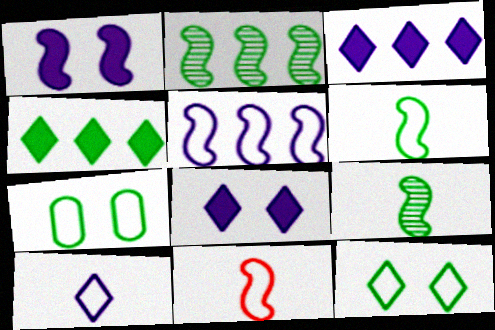[[1, 2, 11], 
[4, 7, 9]]